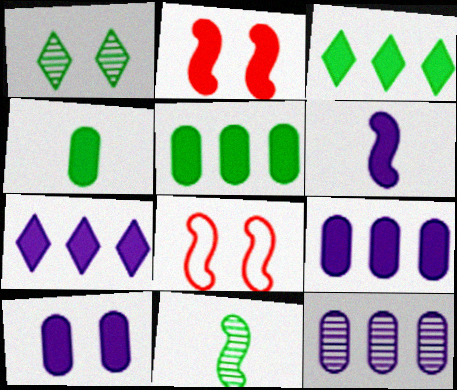[[1, 8, 10], 
[2, 4, 7], 
[6, 7, 10]]